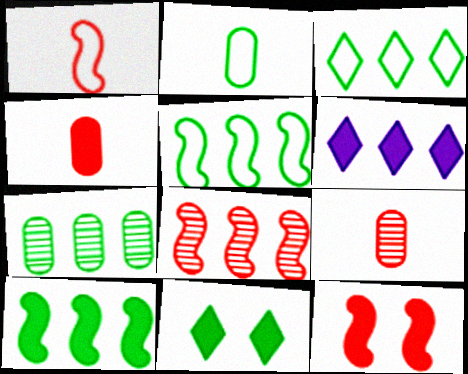[[1, 8, 12], 
[3, 7, 10]]